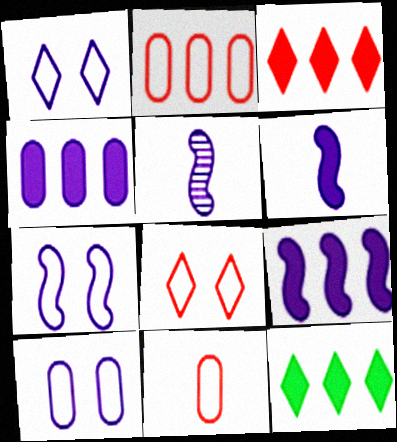[[1, 4, 5], 
[1, 7, 10], 
[5, 7, 9]]